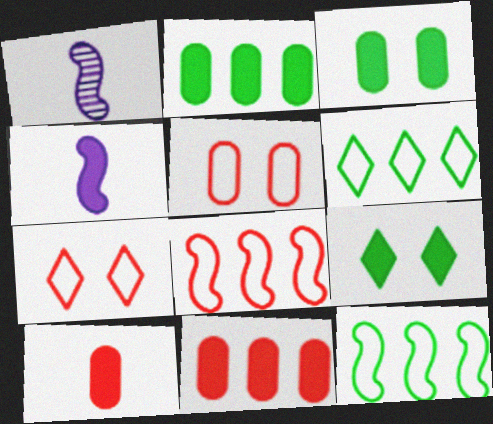[[1, 2, 7], 
[4, 9, 11]]